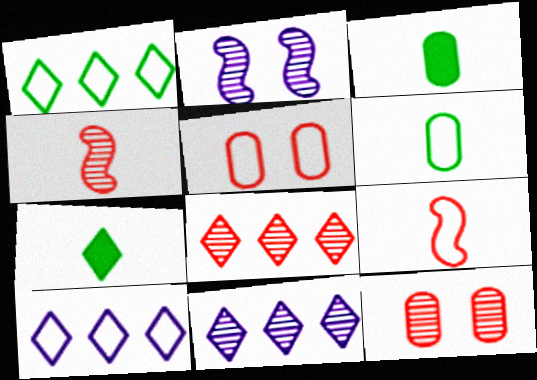[[4, 8, 12]]